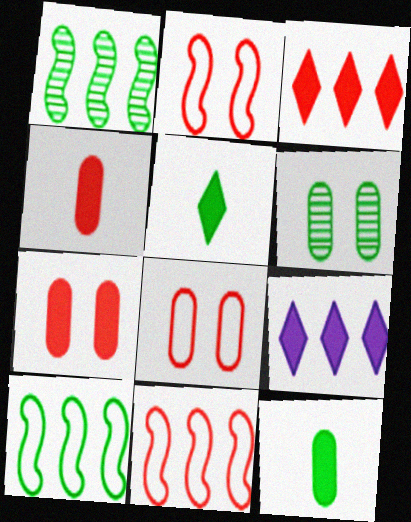[[5, 6, 10]]